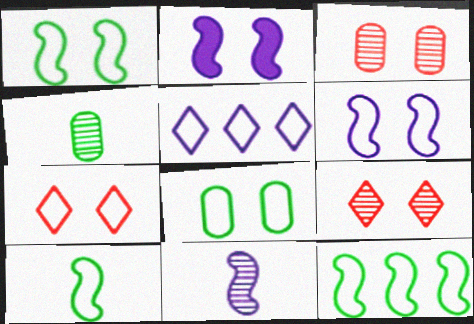[[1, 10, 12], 
[2, 8, 9], 
[6, 7, 8]]